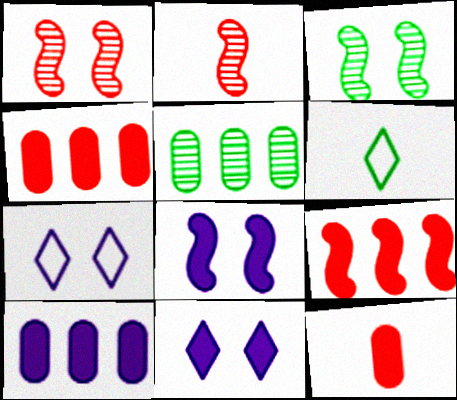[[1, 6, 10]]